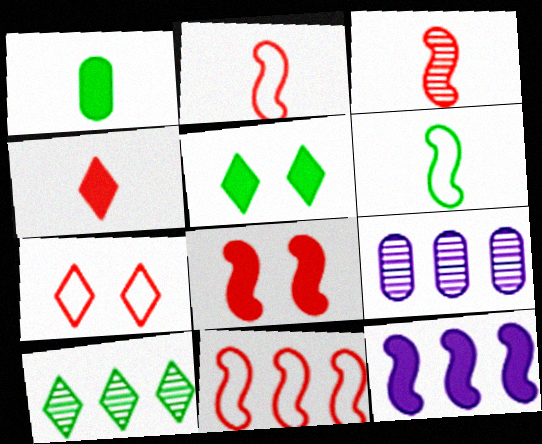[[2, 5, 9], 
[3, 8, 11]]